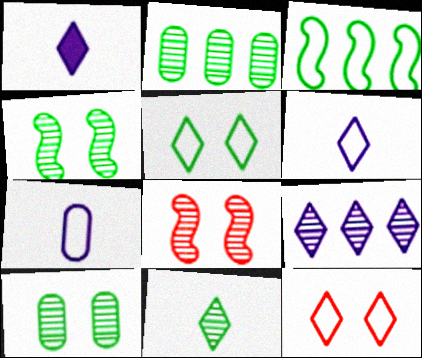[[2, 4, 11], 
[3, 7, 12]]